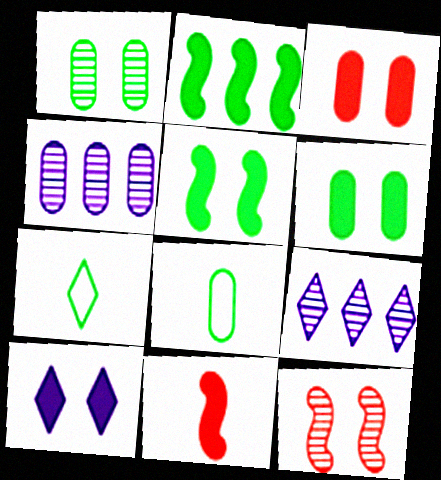[[1, 2, 7], 
[3, 4, 8], 
[3, 5, 10]]